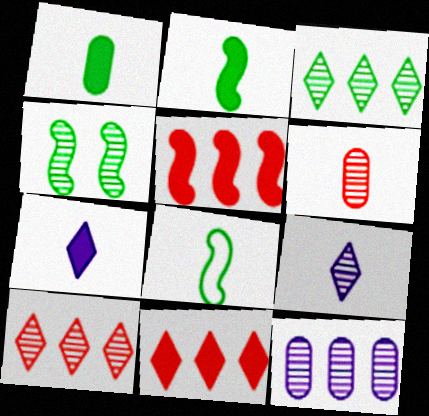[[6, 7, 8]]